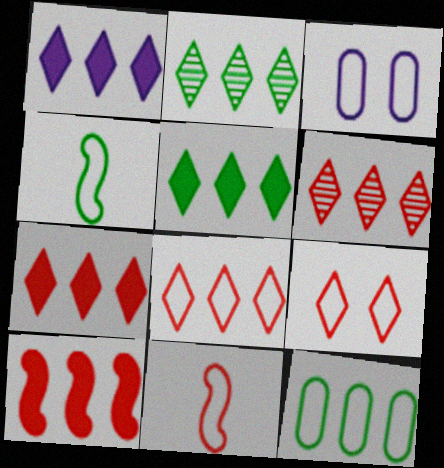[[1, 2, 8], 
[1, 5, 7], 
[3, 4, 8], 
[6, 7, 8]]